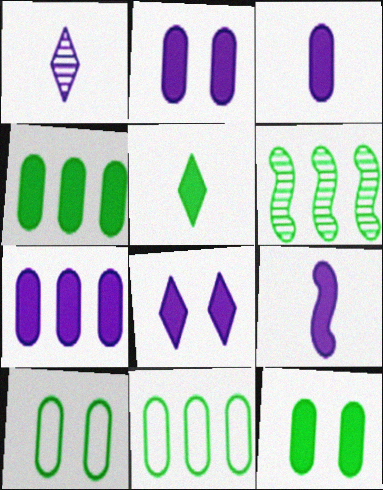[[2, 3, 7], 
[5, 6, 10], 
[7, 8, 9]]